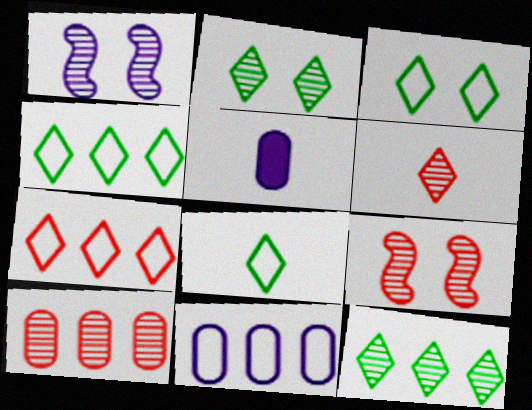[[3, 4, 8], 
[4, 5, 9], 
[6, 9, 10]]